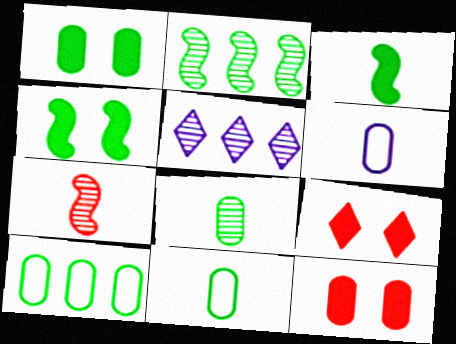[[1, 8, 10], 
[2, 6, 9]]